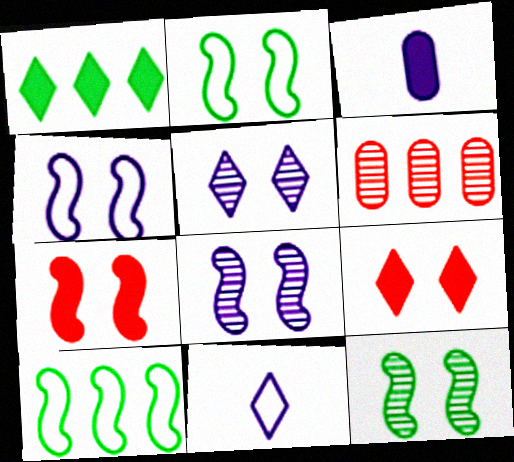[[1, 3, 7], 
[2, 7, 8], 
[4, 7, 12]]